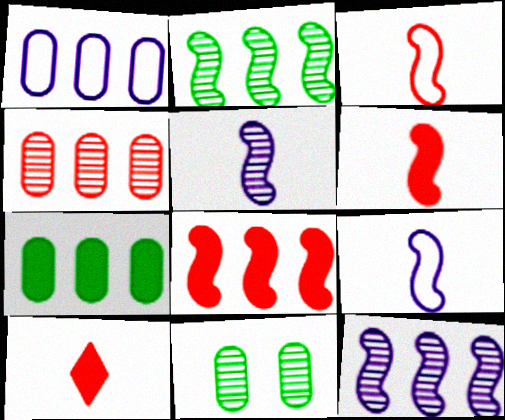[[1, 4, 7]]